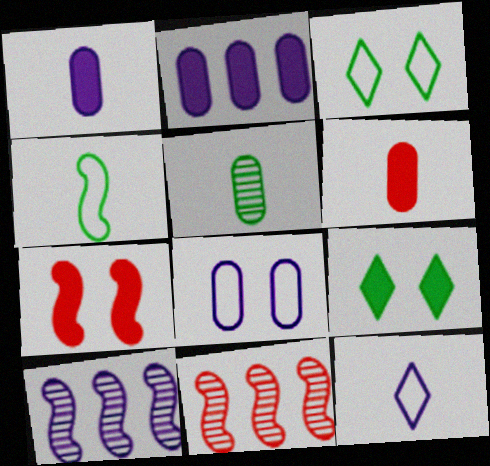[[1, 3, 11], 
[3, 6, 10], 
[4, 7, 10]]